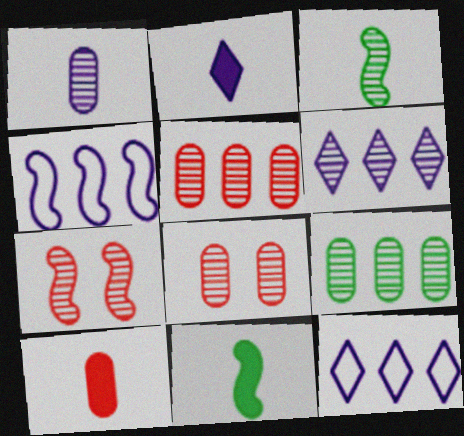[[1, 8, 9], 
[2, 10, 11], 
[3, 6, 8], 
[4, 7, 11], 
[8, 11, 12]]